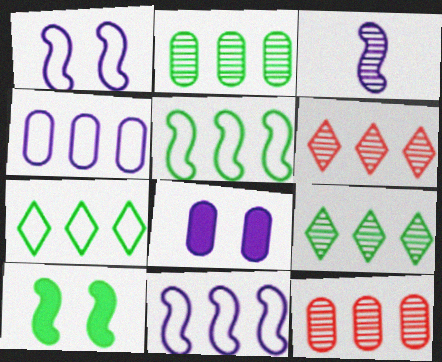[]